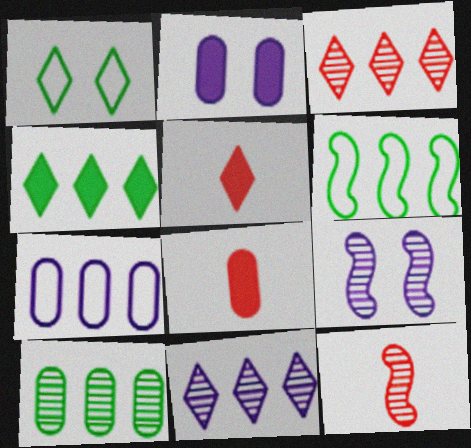[[1, 5, 11], 
[4, 6, 10]]